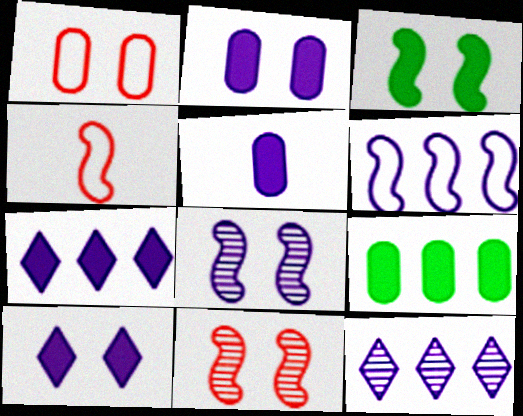[]